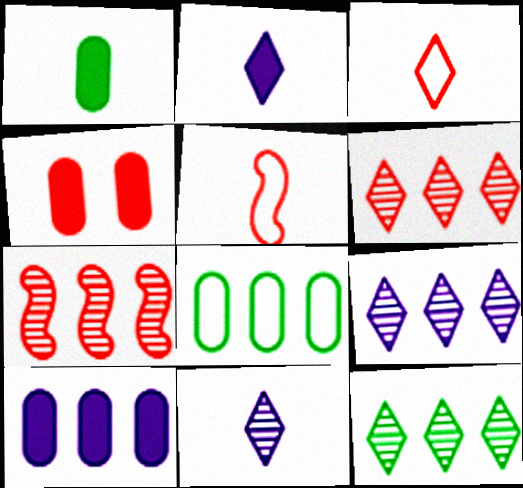[[1, 4, 10], 
[1, 5, 11], 
[3, 4, 7], 
[4, 5, 6], 
[6, 9, 12]]